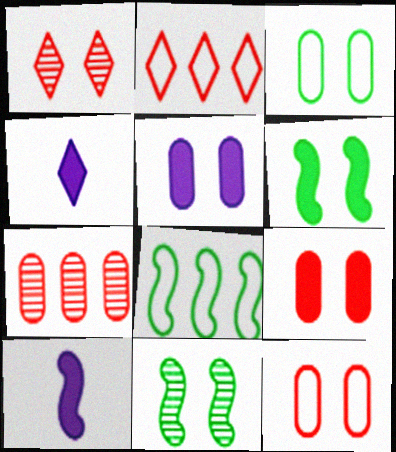[]